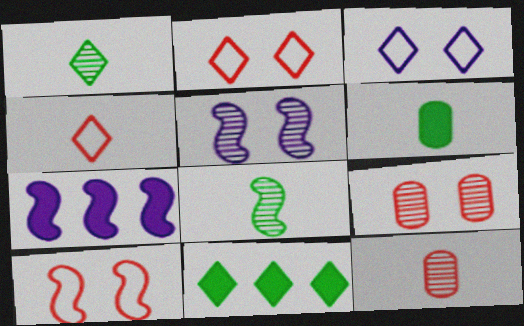[[7, 8, 10]]